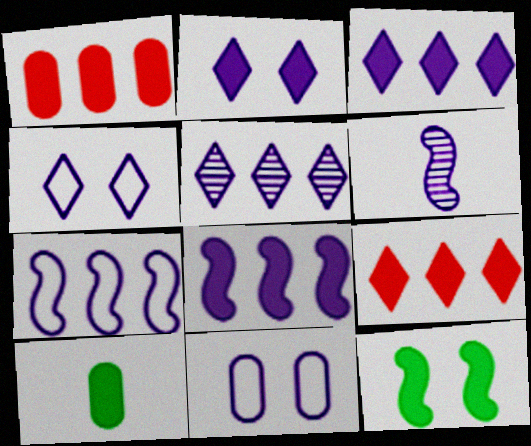[[3, 6, 11]]